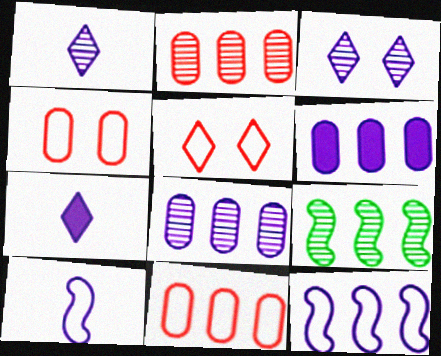[[3, 6, 10], 
[4, 7, 9]]